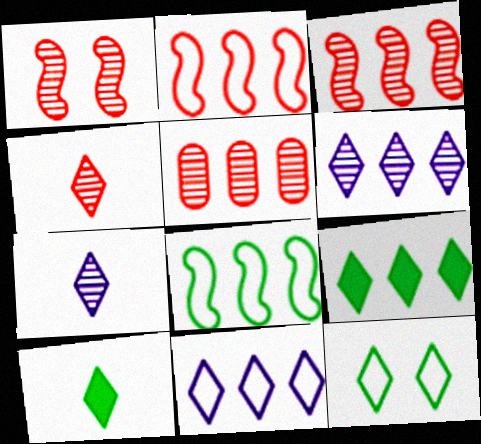[[1, 4, 5]]